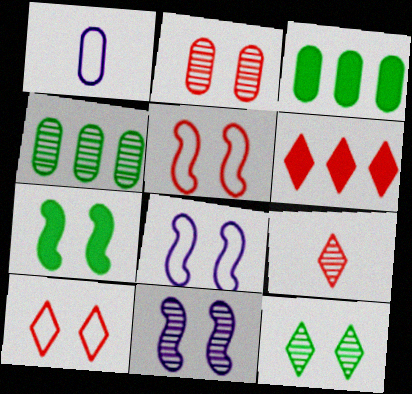[[1, 2, 3], 
[2, 11, 12], 
[3, 8, 9], 
[4, 9, 11], 
[5, 7, 11], 
[6, 9, 10]]